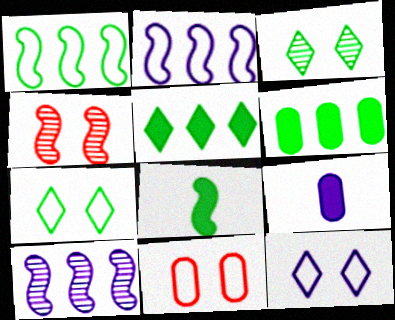[[2, 4, 8], 
[9, 10, 12]]